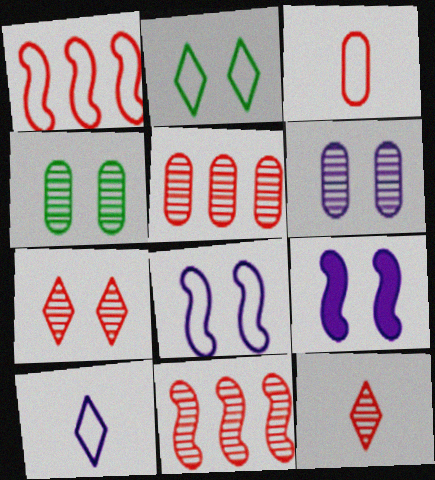[]